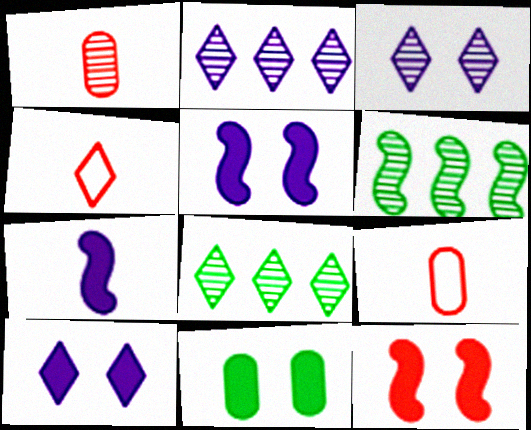[[1, 3, 6], 
[4, 8, 10], 
[5, 8, 9], 
[6, 9, 10], 
[10, 11, 12]]